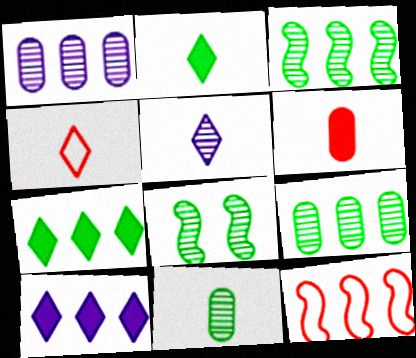[[1, 7, 12], 
[2, 4, 5], 
[9, 10, 12]]